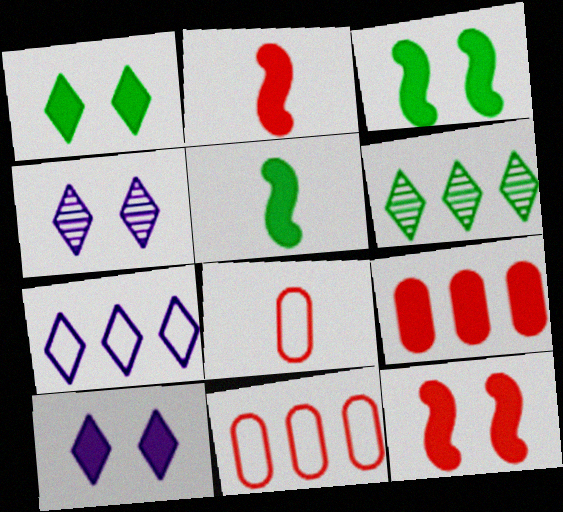[[4, 5, 11], 
[5, 9, 10]]